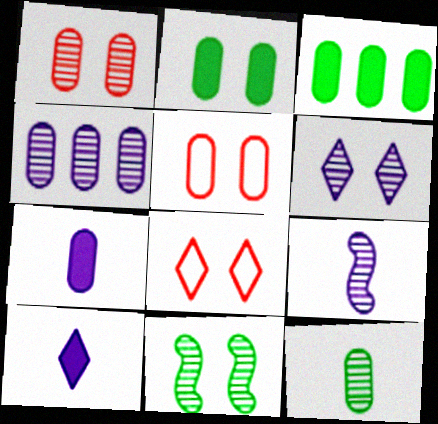[[1, 4, 12], 
[1, 6, 11], 
[3, 8, 9], 
[4, 6, 9]]